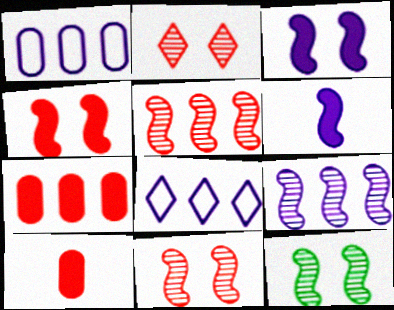[[8, 10, 12]]